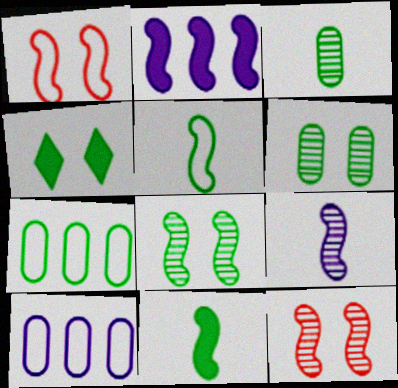[[2, 5, 12]]